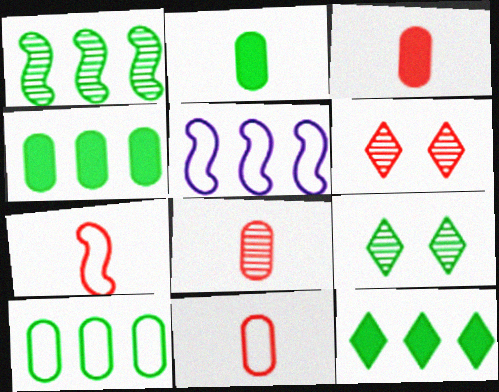[[1, 10, 12], 
[2, 5, 6], 
[3, 5, 9], 
[3, 8, 11]]